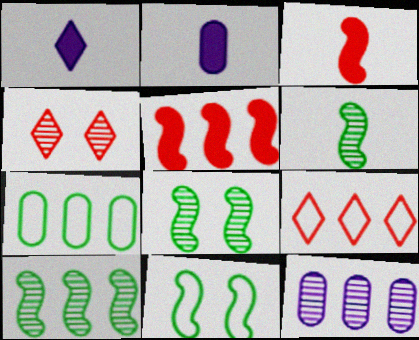[[2, 8, 9], 
[4, 6, 12], 
[6, 8, 10]]